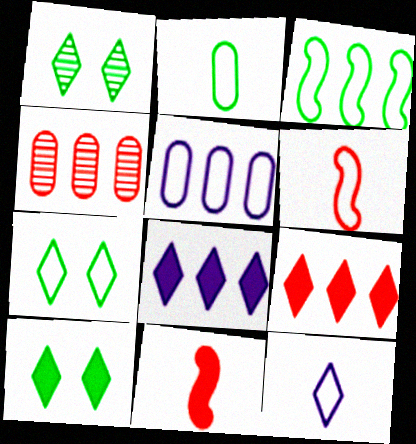[[1, 5, 11], 
[1, 7, 10], 
[1, 9, 12], 
[2, 3, 7], 
[2, 6, 12], 
[3, 4, 8], 
[5, 6, 7]]